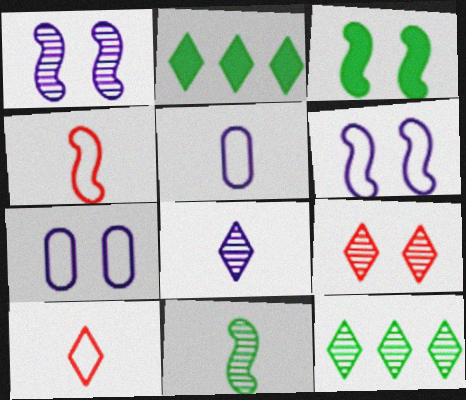[[3, 7, 9], 
[8, 9, 12]]